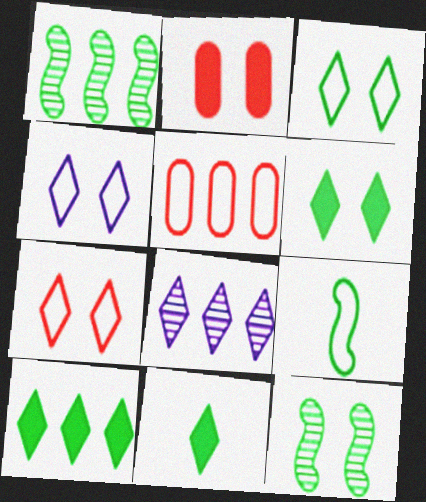[[2, 4, 12], 
[2, 8, 9], 
[3, 4, 7], 
[4, 5, 9], 
[6, 10, 11], 
[7, 8, 11]]